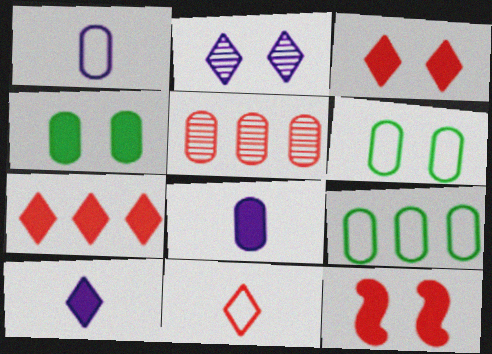[[1, 4, 5], 
[2, 6, 12], 
[5, 6, 8], 
[5, 11, 12]]